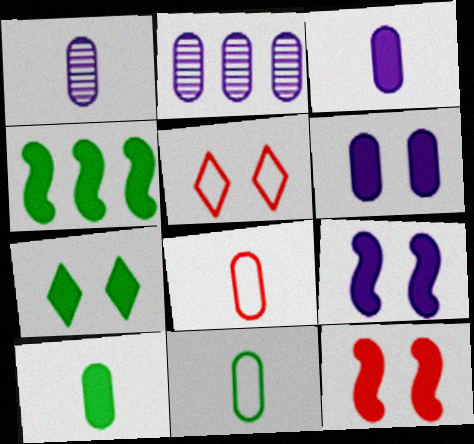[[1, 4, 5], 
[1, 8, 10], 
[4, 7, 10], 
[6, 7, 12]]